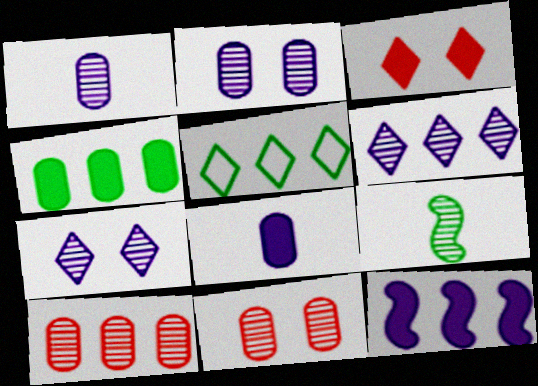[[5, 10, 12], 
[6, 9, 11], 
[7, 9, 10]]